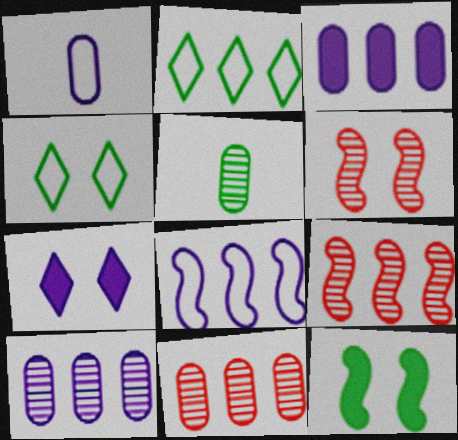[[2, 3, 9], 
[2, 5, 12]]